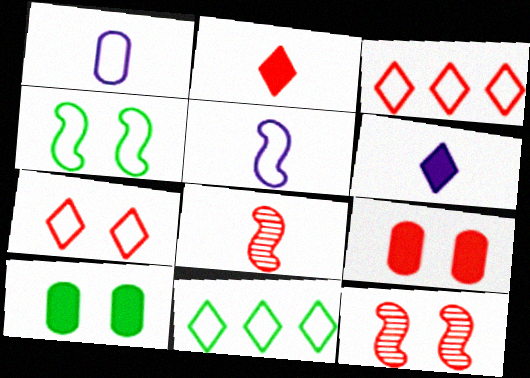[[1, 3, 4], 
[3, 8, 9], 
[7, 9, 12]]